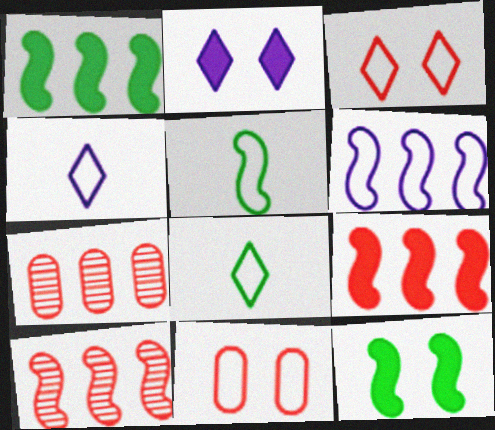[[1, 6, 10], 
[2, 5, 7], 
[4, 7, 12], 
[6, 8, 11]]